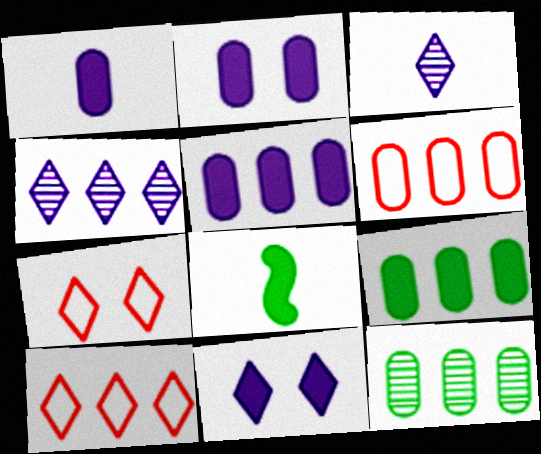[[1, 2, 5], 
[5, 6, 12]]